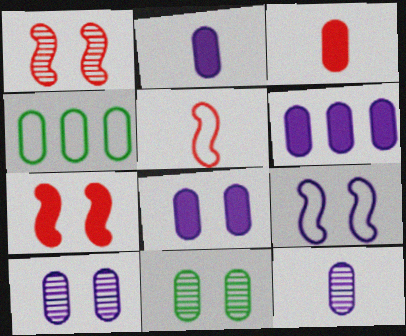[[2, 6, 8], 
[3, 4, 10]]